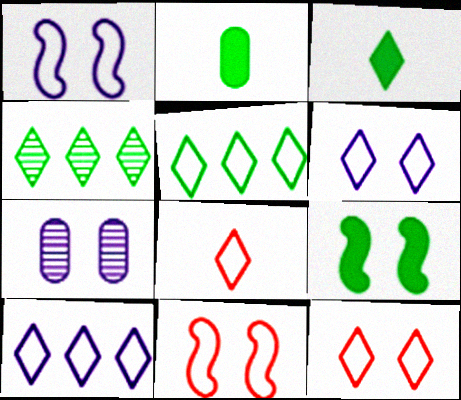[[5, 6, 8], 
[7, 9, 12]]